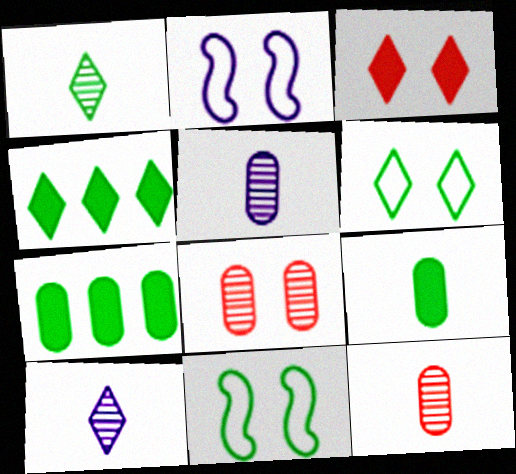[[1, 4, 6], 
[1, 7, 11], 
[2, 4, 12]]